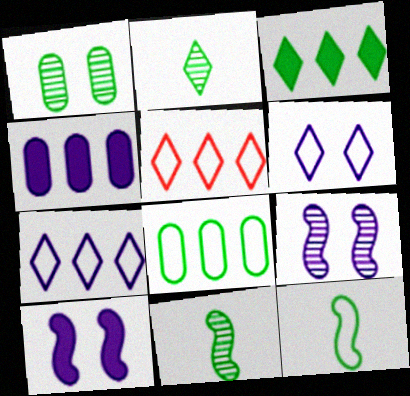[[1, 3, 12]]